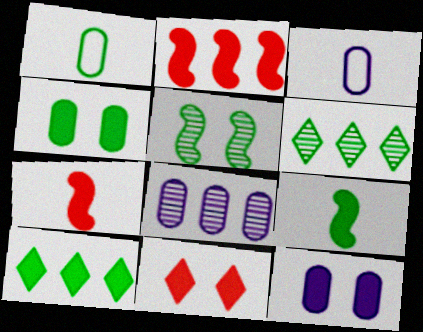[[1, 5, 10], 
[3, 8, 12], 
[4, 9, 10], 
[7, 10, 12]]